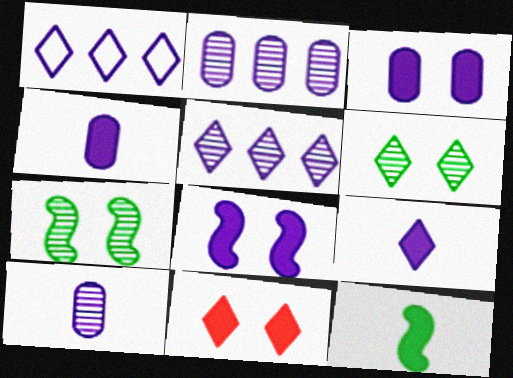[[1, 8, 10]]